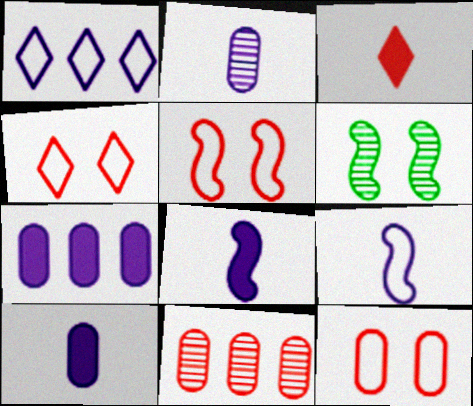[[3, 5, 11], 
[4, 5, 12]]